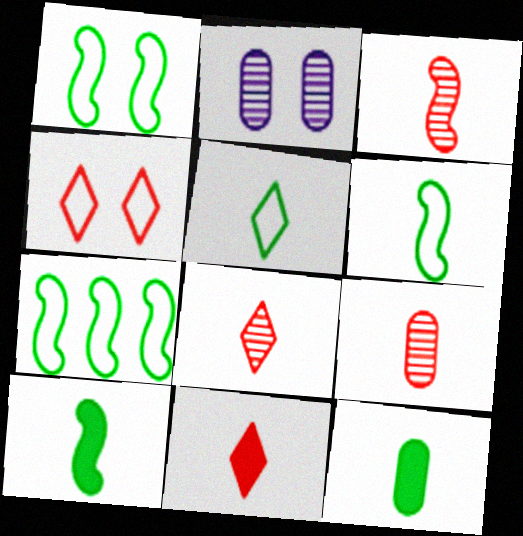[[1, 6, 7], 
[2, 7, 11], 
[3, 8, 9]]